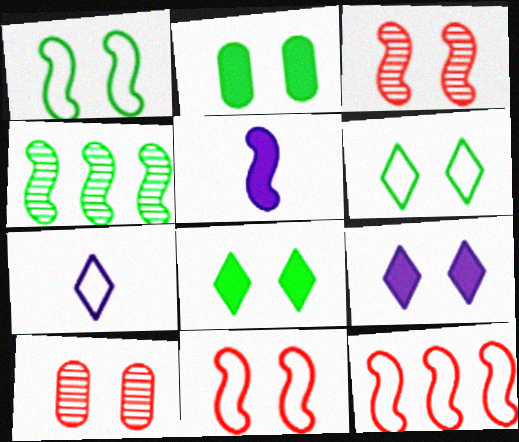[[1, 9, 10], 
[4, 5, 11]]